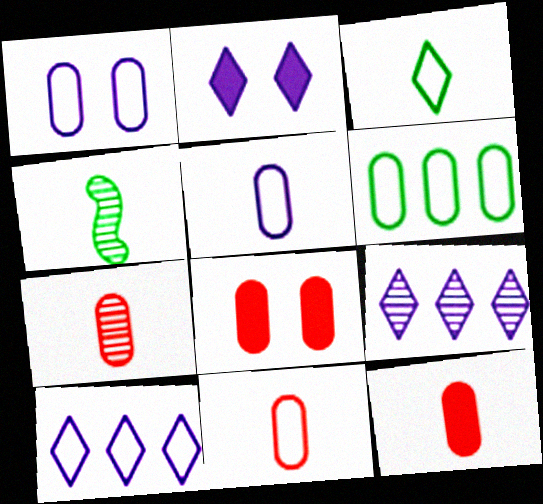[[1, 6, 11], 
[4, 8, 10], 
[7, 11, 12]]